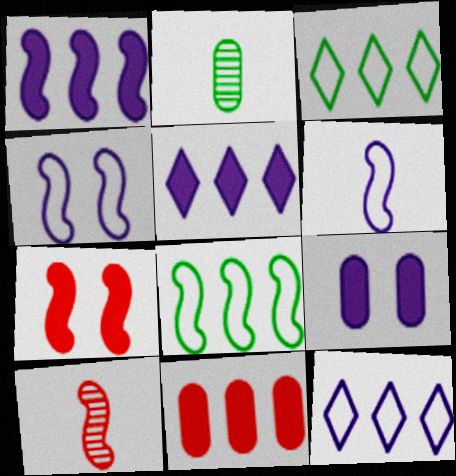[[2, 7, 12], 
[3, 9, 10]]